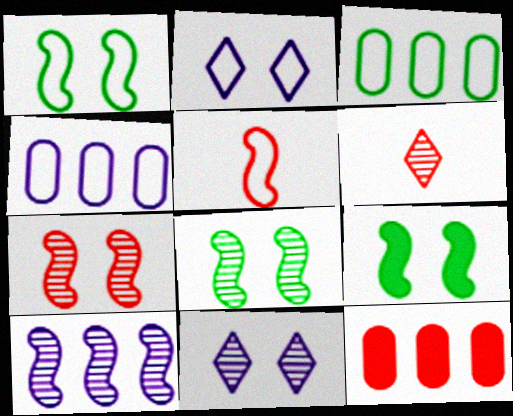[[1, 8, 9], 
[2, 3, 5], 
[4, 6, 9], 
[5, 9, 10]]